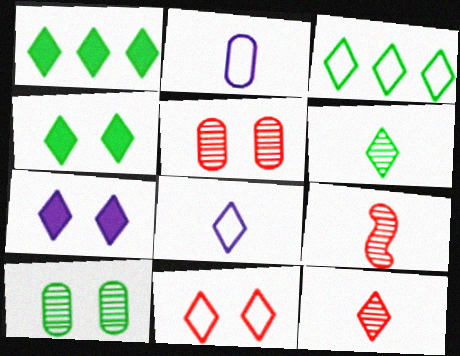[[3, 4, 6], 
[3, 7, 12], 
[3, 8, 11]]